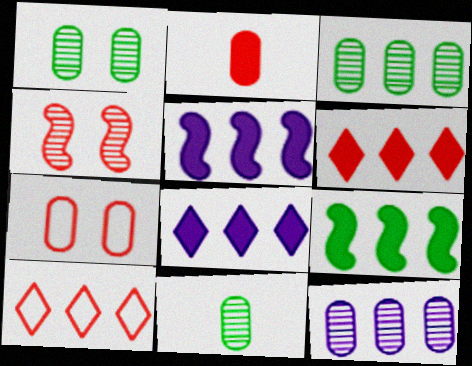[[1, 3, 11], 
[2, 4, 10], 
[3, 5, 10], 
[9, 10, 12]]